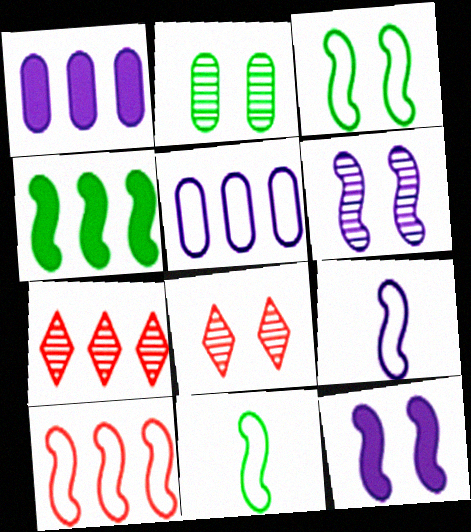[[1, 8, 11], 
[2, 6, 8], 
[3, 9, 10], 
[4, 5, 7]]